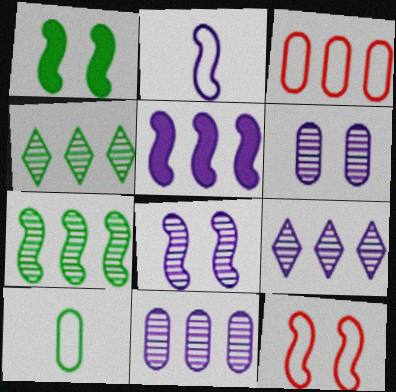[[1, 4, 10], 
[1, 8, 12], 
[2, 5, 8], 
[3, 4, 5]]